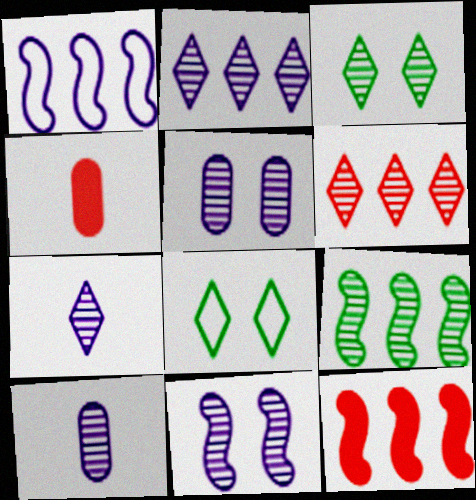[[1, 3, 4], 
[1, 9, 12], 
[2, 10, 11], 
[3, 6, 7], 
[8, 10, 12]]